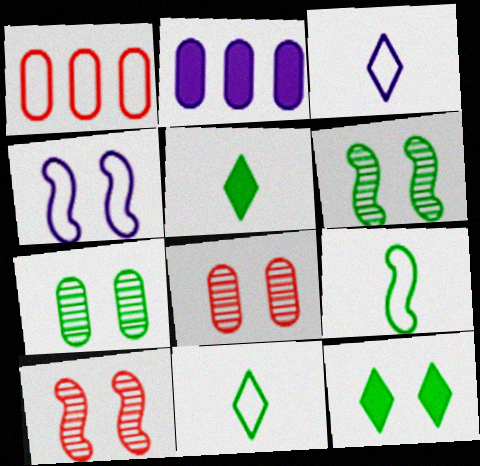[[1, 4, 11], 
[2, 10, 11], 
[4, 8, 12]]